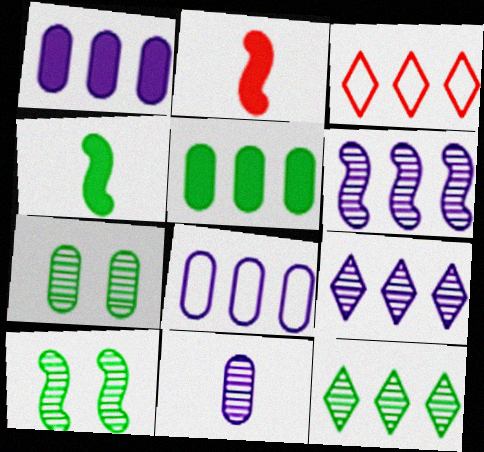[[3, 5, 6]]